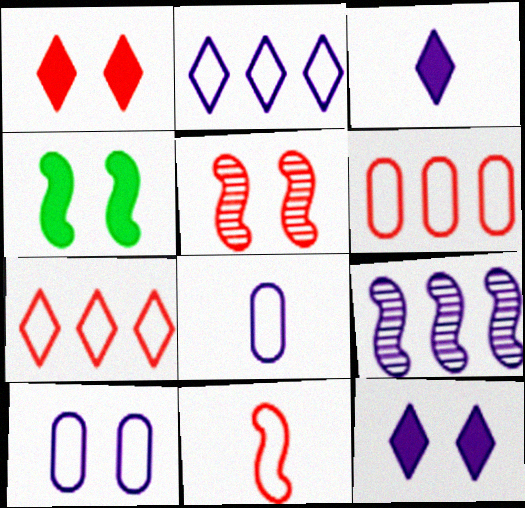[[3, 9, 10], 
[4, 9, 11], 
[8, 9, 12]]